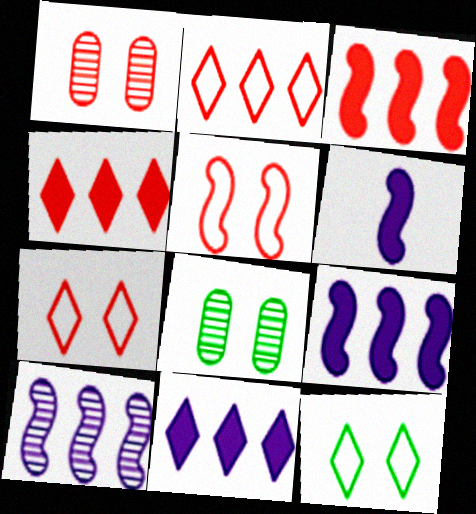[[2, 6, 8]]